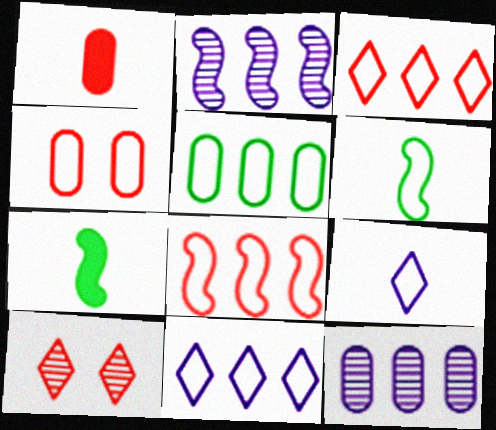[[1, 8, 10], 
[4, 6, 11], 
[5, 8, 11]]